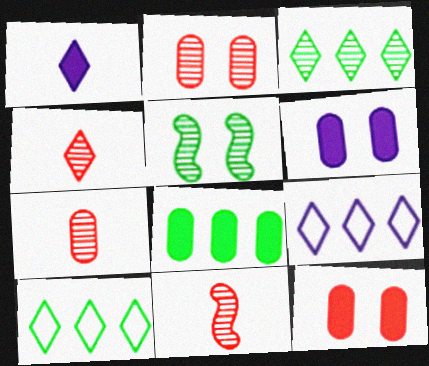[[4, 7, 11], 
[6, 10, 11]]